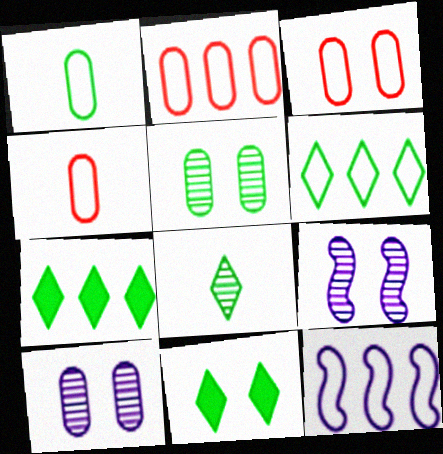[[2, 3, 4], 
[2, 6, 12], 
[3, 9, 11], 
[4, 7, 9], 
[6, 8, 11]]